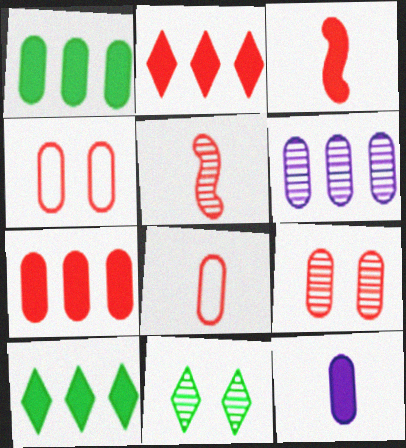[[2, 4, 5], 
[5, 6, 11], 
[7, 8, 9]]